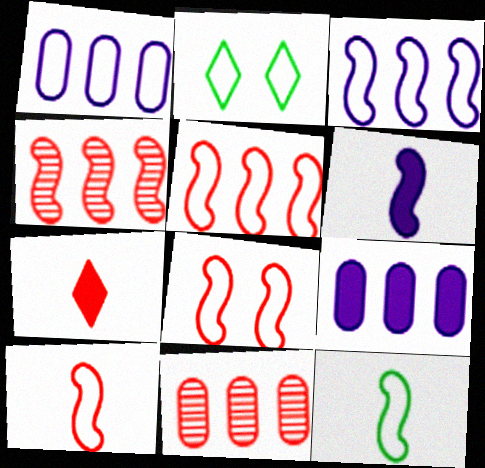[[1, 2, 10], 
[2, 6, 11], 
[3, 8, 12], 
[5, 8, 10], 
[7, 8, 11]]